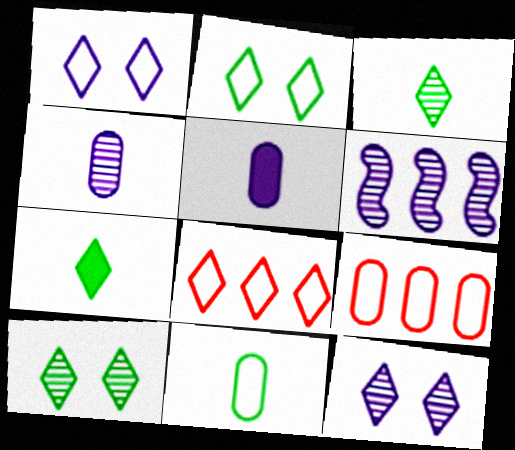[[1, 5, 6], 
[4, 6, 12], 
[7, 8, 12]]